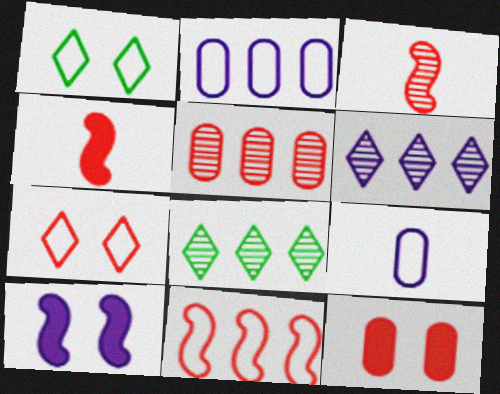[[1, 9, 11], 
[4, 5, 7], 
[6, 9, 10]]